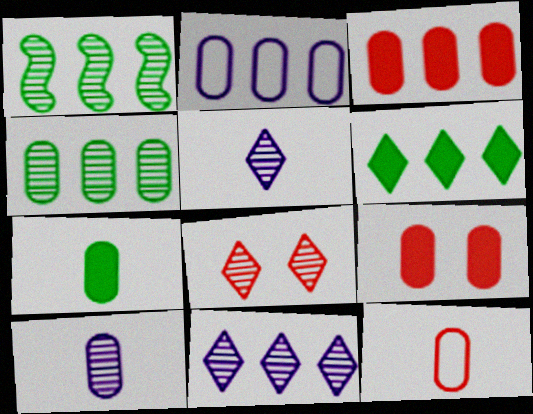[[1, 8, 10], 
[2, 3, 4], 
[7, 10, 12]]